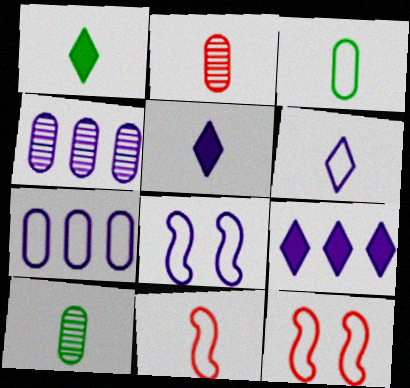[[1, 4, 12], 
[3, 6, 11], 
[4, 5, 8], 
[5, 10, 11], 
[6, 7, 8], 
[9, 10, 12]]